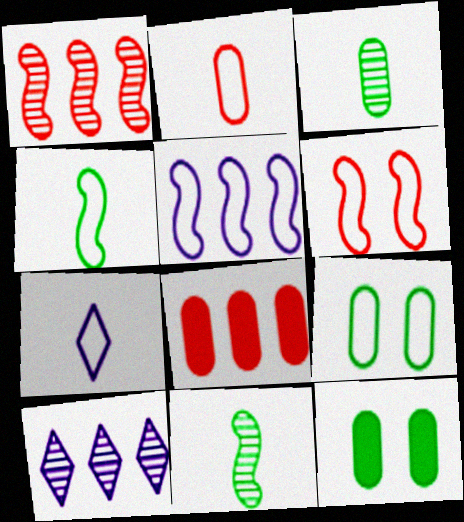[[1, 7, 12], 
[2, 4, 7], 
[4, 5, 6]]